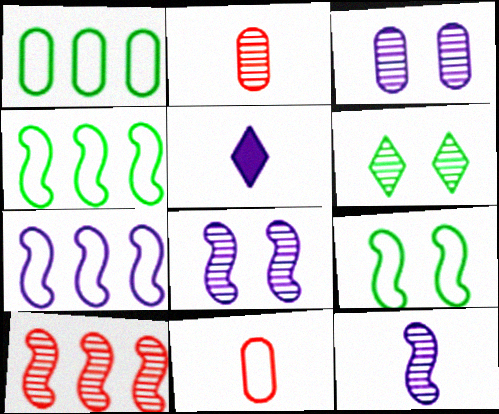[[3, 5, 7]]